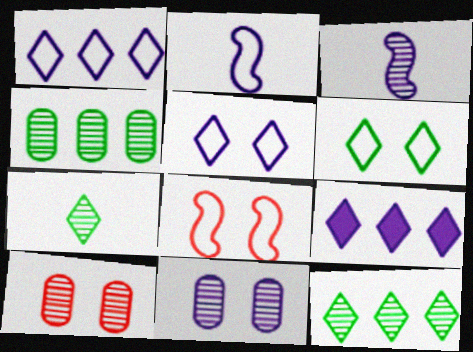[[2, 9, 11], 
[3, 10, 12]]